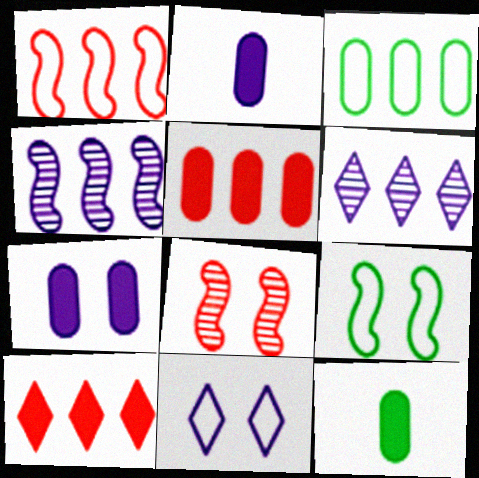[[2, 4, 11], 
[3, 4, 10], 
[5, 7, 12]]